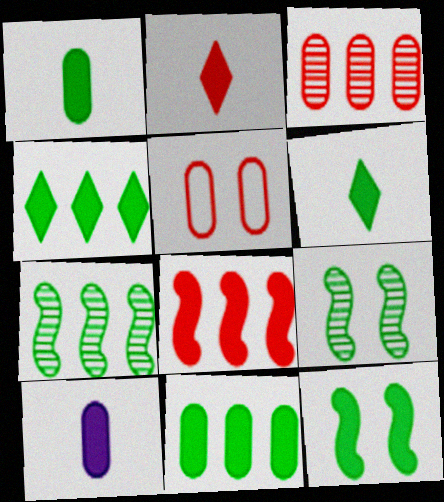[[1, 4, 12], 
[6, 11, 12]]